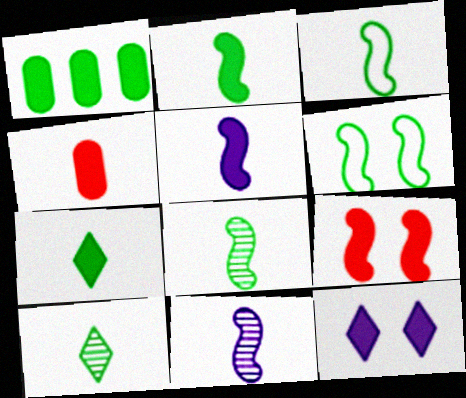[[1, 6, 10], 
[2, 3, 8], 
[4, 5, 7]]